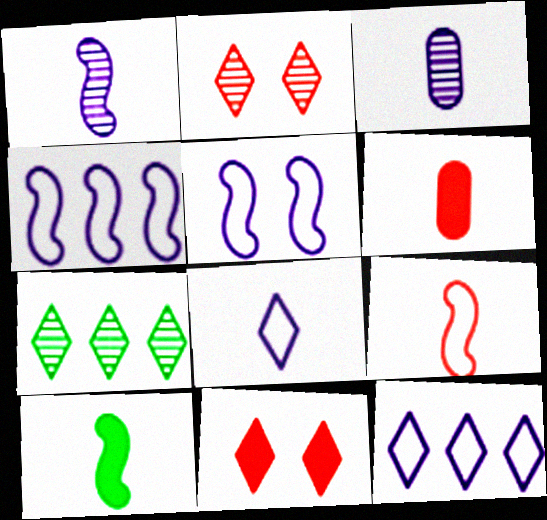[[1, 9, 10], 
[5, 6, 7], 
[7, 8, 11]]